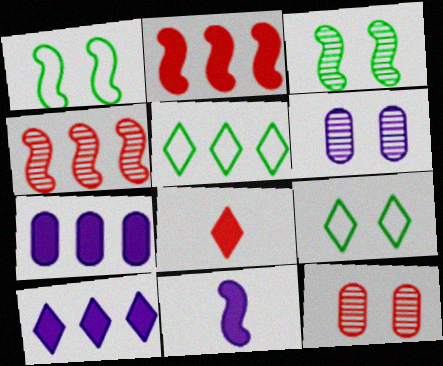[[1, 4, 11], 
[4, 5, 7], 
[5, 11, 12]]